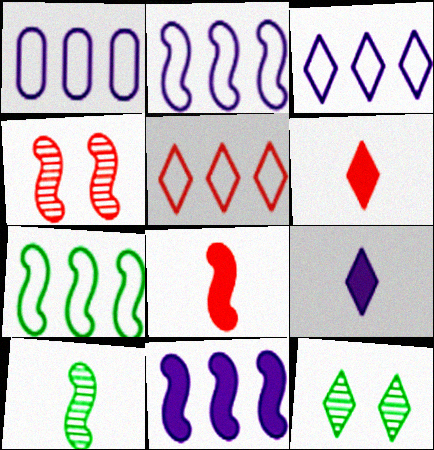[[1, 2, 3], 
[1, 5, 7], 
[1, 8, 12], 
[3, 6, 12], 
[5, 9, 12]]